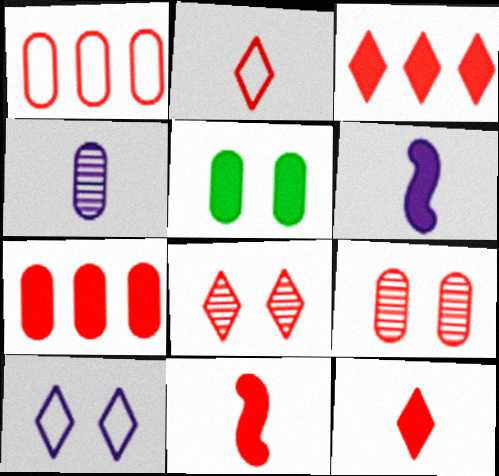[[1, 4, 5], 
[1, 8, 11], 
[2, 3, 8], 
[3, 5, 6]]